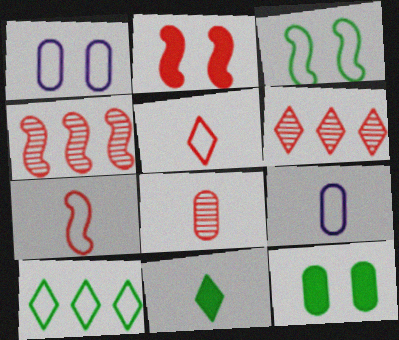[[1, 4, 11], 
[1, 7, 10], 
[2, 4, 7]]